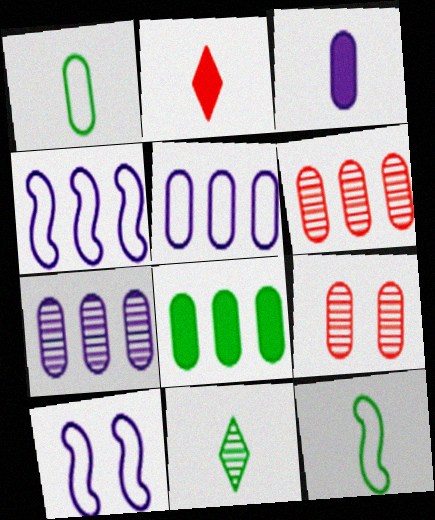[[5, 6, 8]]